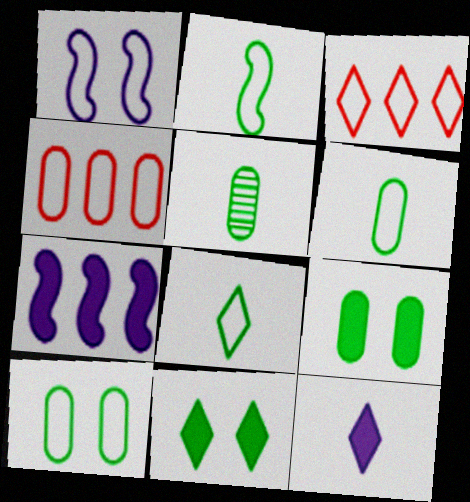[[1, 3, 6], 
[1, 4, 8], 
[2, 6, 8]]